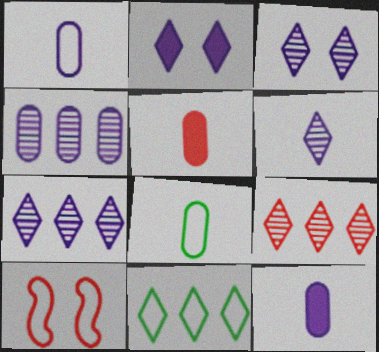[[1, 10, 11], 
[3, 6, 7], 
[5, 9, 10]]